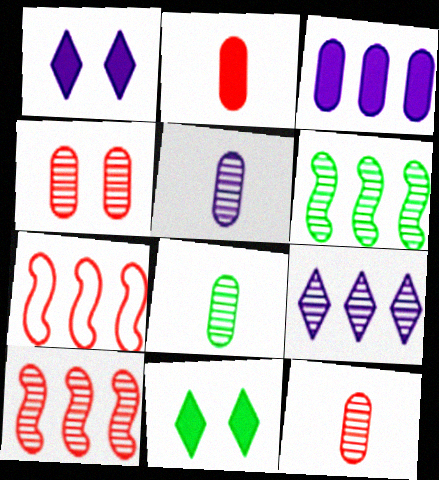[[1, 7, 8], 
[5, 7, 11], 
[5, 8, 12]]